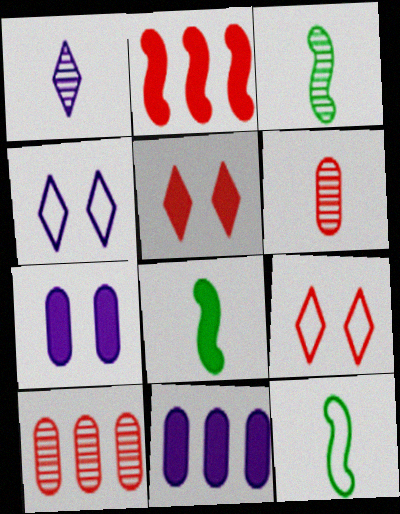[[1, 3, 6], 
[2, 6, 9], 
[3, 8, 12], 
[3, 9, 11], 
[4, 8, 10], 
[5, 8, 11]]